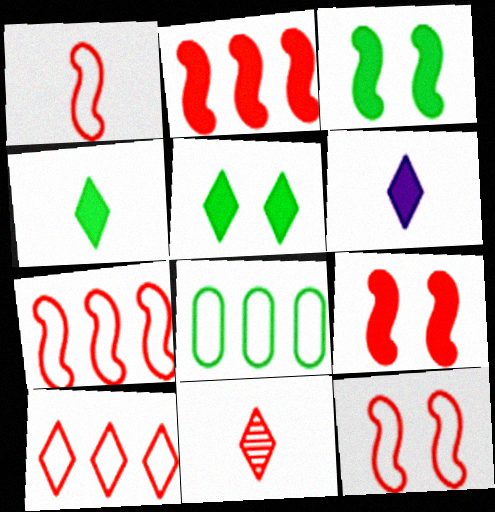[[1, 7, 12]]